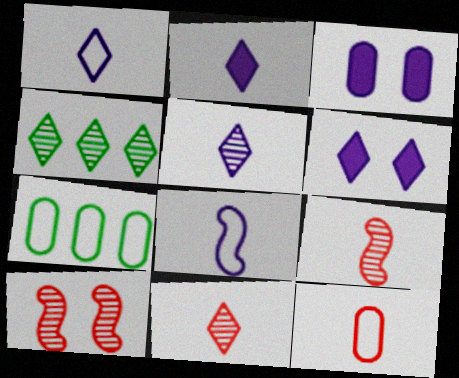[[1, 2, 5], 
[2, 7, 10], 
[6, 7, 9]]